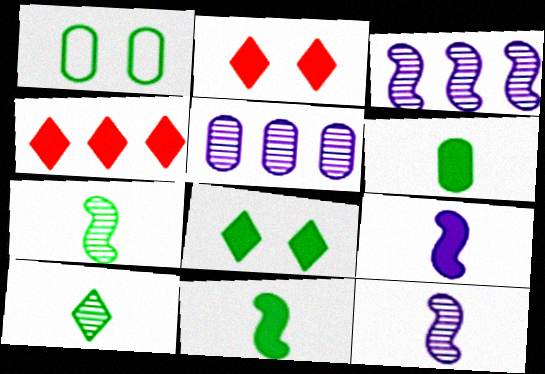[[1, 4, 12]]